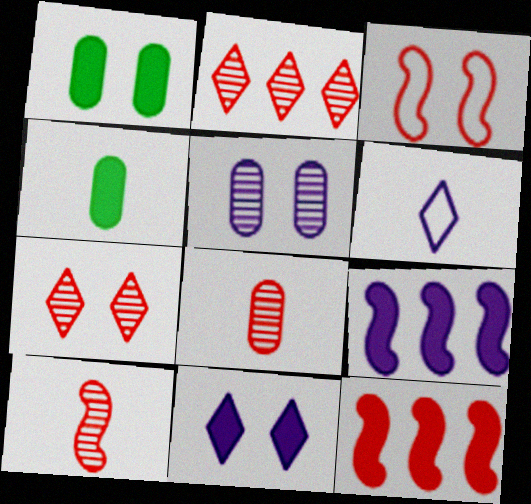[[3, 10, 12], 
[4, 6, 10], 
[4, 11, 12], 
[5, 6, 9]]